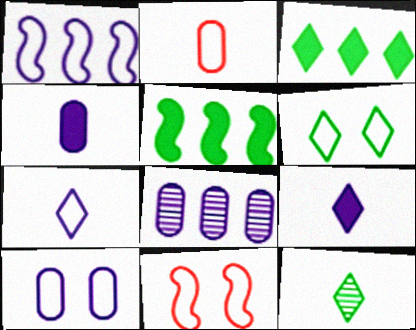[[1, 2, 6], 
[1, 7, 10], 
[3, 6, 12], 
[4, 8, 10], 
[6, 10, 11]]